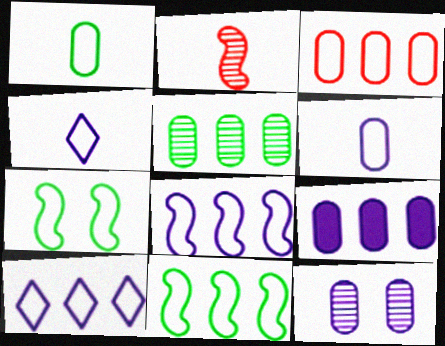[[3, 4, 7], 
[3, 5, 9], 
[3, 10, 11], 
[6, 9, 12]]